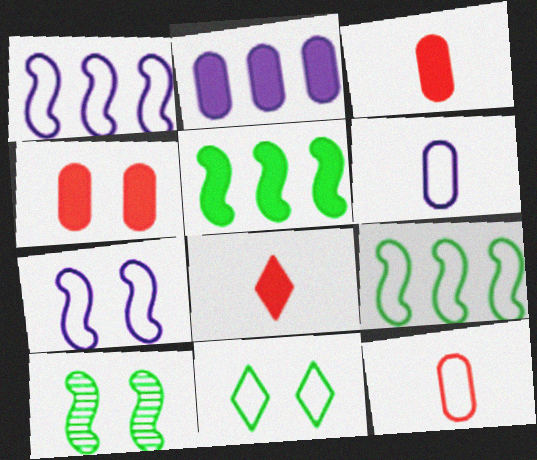[[1, 11, 12]]